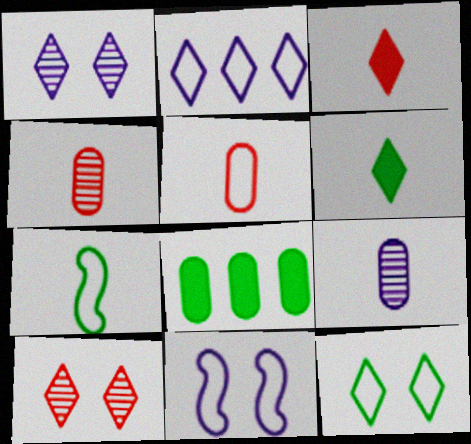[[2, 6, 10], 
[3, 7, 9]]